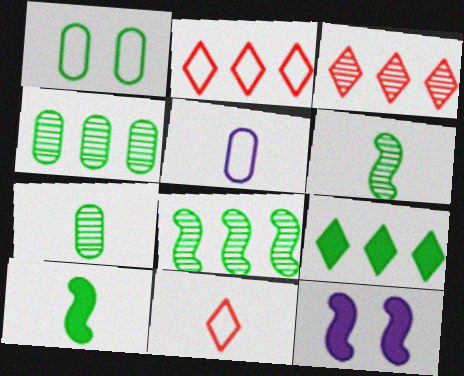[[1, 6, 9], 
[2, 7, 12], 
[4, 11, 12]]